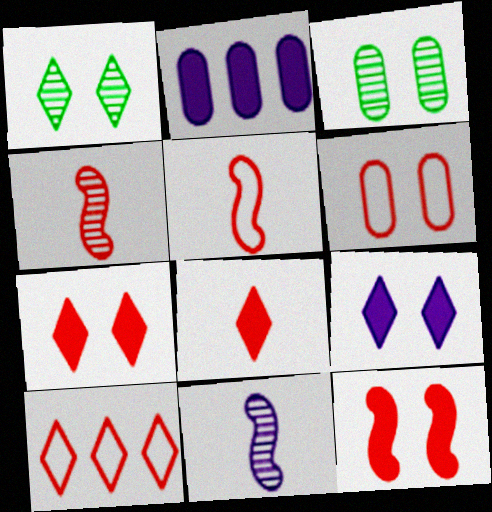[[1, 2, 5], 
[5, 6, 10]]